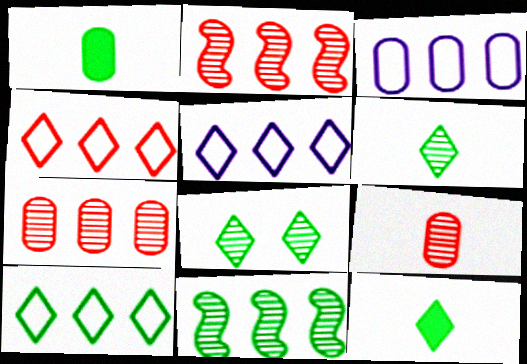[[4, 5, 10], 
[8, 10, 12]]